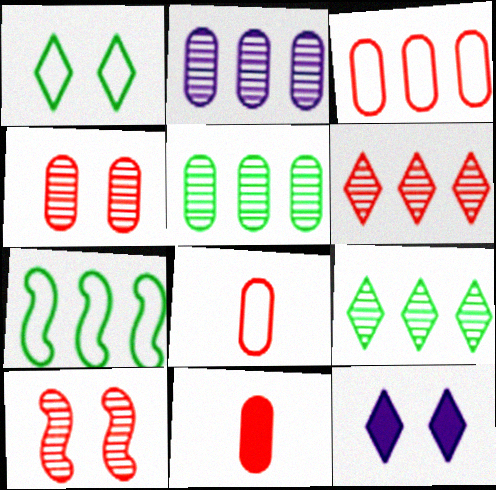[[3, 4, 11]]